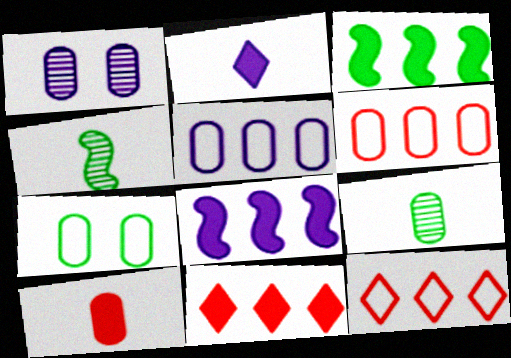[]